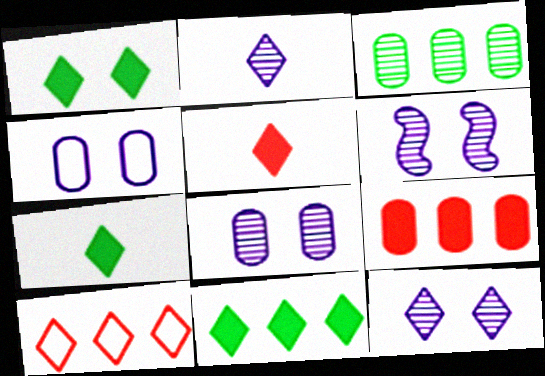[[1, 2, 10], 
[1, 7, 11], 
[6, 8, 12], 
[7, 10, 12]]